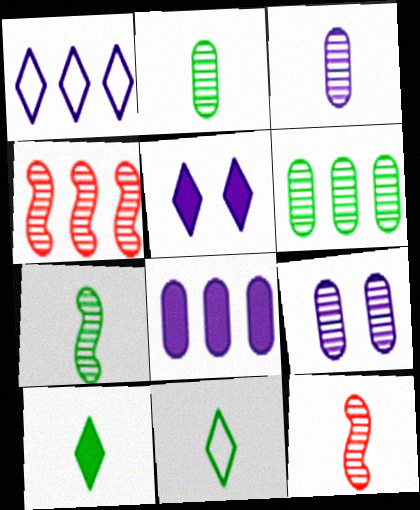[]